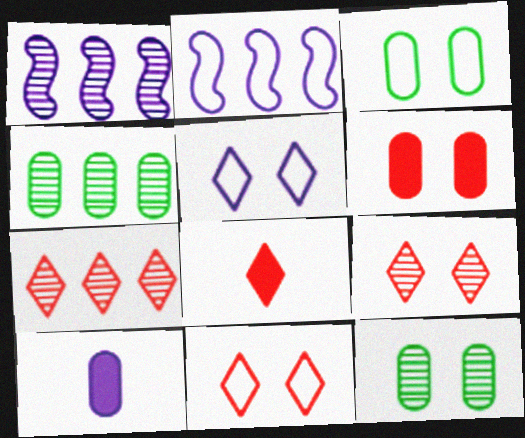[[1, 3, 8], 
[1, 4, 7], 
[1, 5, 10], 
[2, 8, 12], 
[7, 8, 11]]